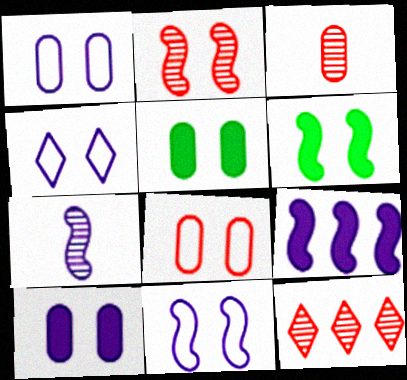[[1, 4, 11], 
[2, 3, 12], 
[2, 4, 5], 
[2, 6, 11], 
[7, 9, 11]]